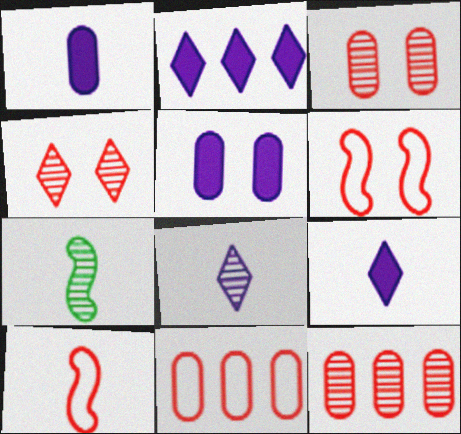[]